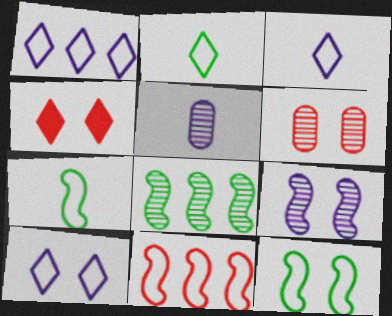[[1, 3, 10]]